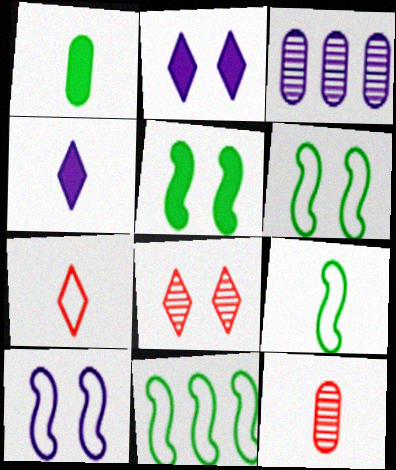[[2, 11, 12], 
[3, 4, 10], 
[3, 5, 7], 
[4, 9, 12], 
[6, 9, 11]]